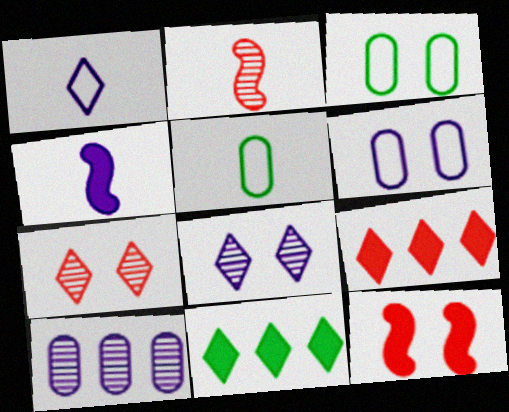[[1, 7, 11], 
[2, 6, 11], 
[3, 8, 12]]